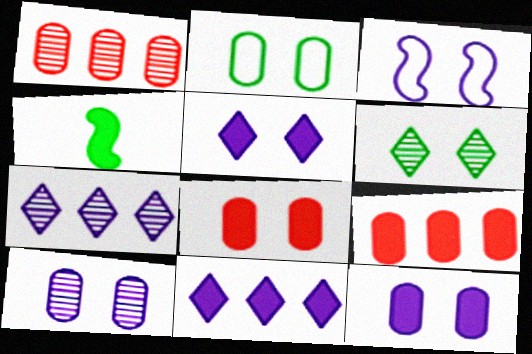[[2, 8, 10], 
[3, 5, 10], 
[3, 6, 8], 
[4, 5, 9], 
[4, 8, 11]]